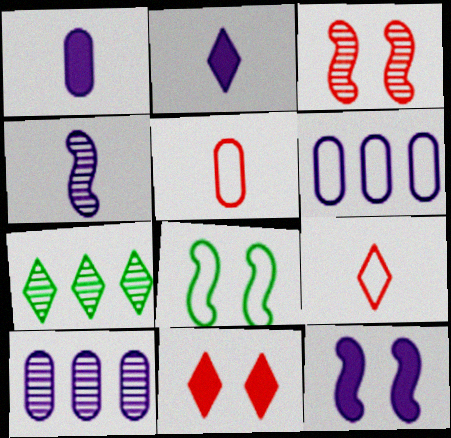[[3, 8, 12], 
[5, 7, 12], 
[6, 8, 9]]